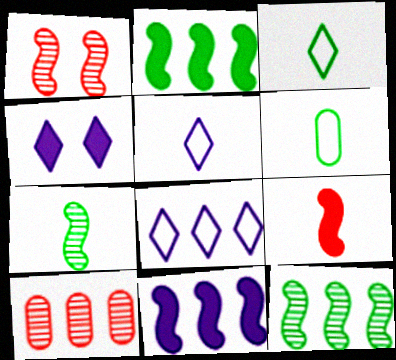[[2, 8, 10]]